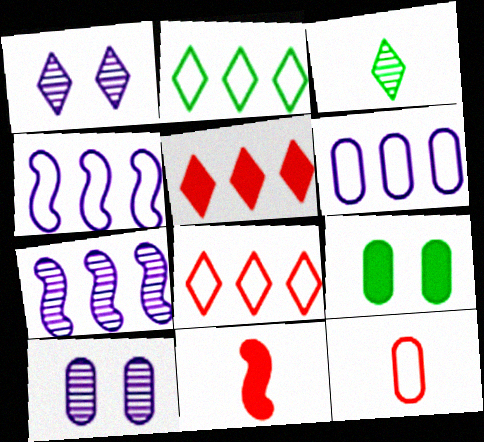[[2, 10, 11]]